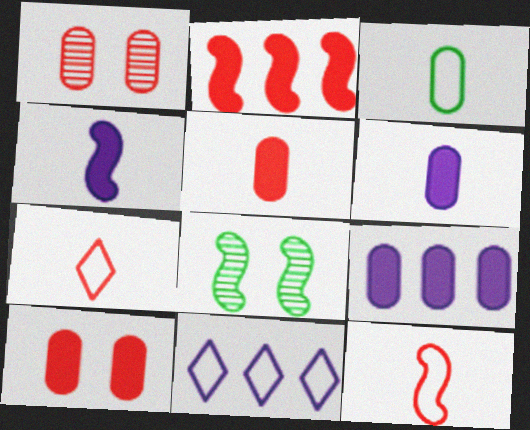[[1, 2, 7], 
[1, 3, 9], 
[5, 8, 11], 
[7, 8, 9]]